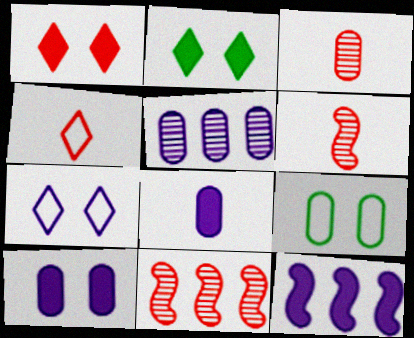[]